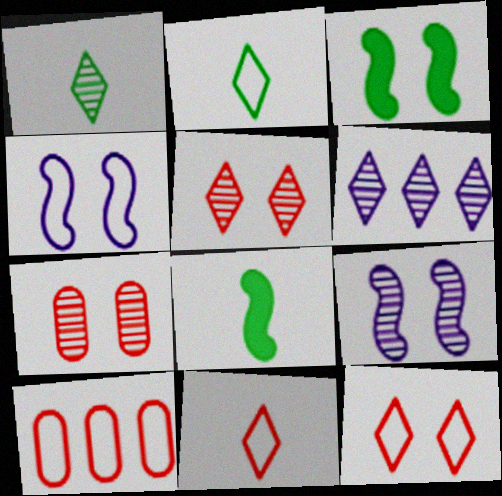[[1, 5, 6], 
[2, 4, 10]]